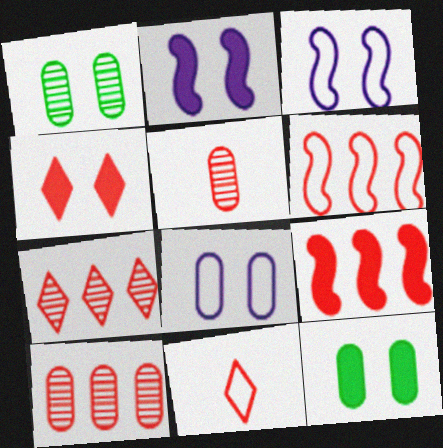[[1, 3, 4], 
[2, 4, 12], 
[4, 5, 6], 
[4, 7, 11]]